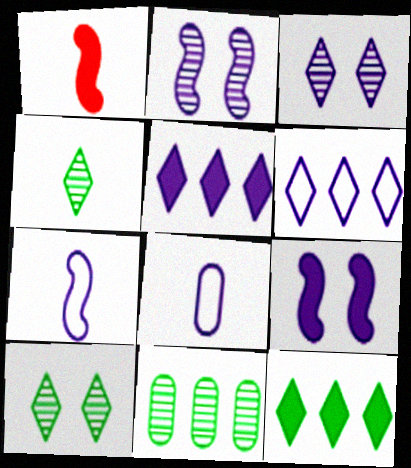[[1, 4, 8], 
[2, 5, 8]]